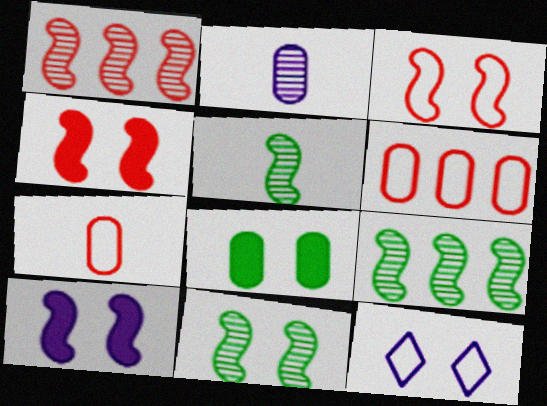[[2, 6, 8], 
[3, 10, 11], 
[5, 9, 11]]